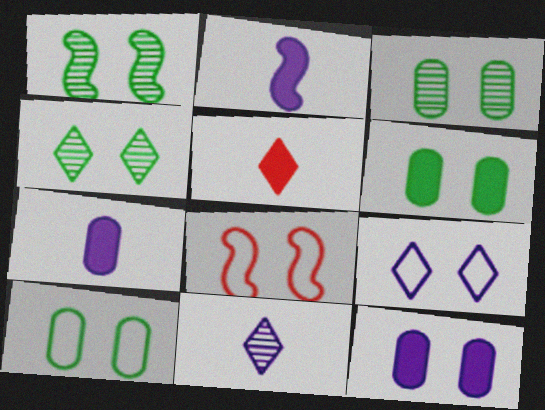[[1, 3, 4], 
[3, 6, 10], 
[4, 8, 12], 
[8, 9, 10]]